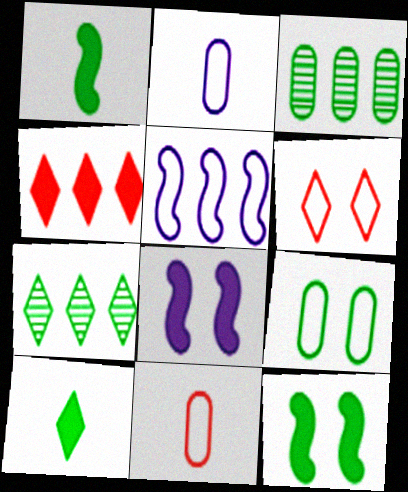[[1, 7, 9], 
[3, 4, 5], 
[7, 8, 11]]